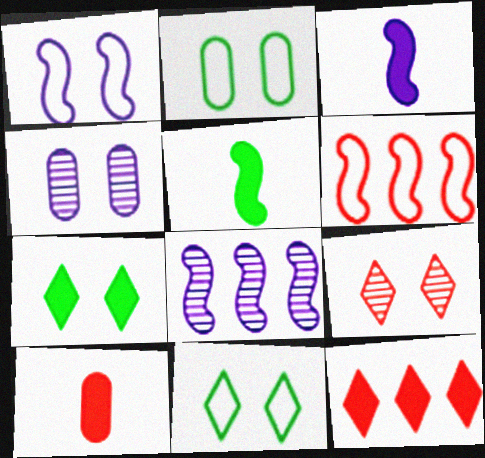[[1, 3, 8], 
[6, 9, 10], 
[8, 10, 11]]